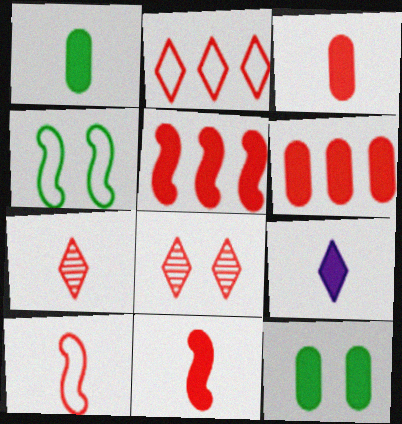[[1, 9, 11], 
[3, 7, 10], 
[5, 9, 12], 
[6, 8, 10]]